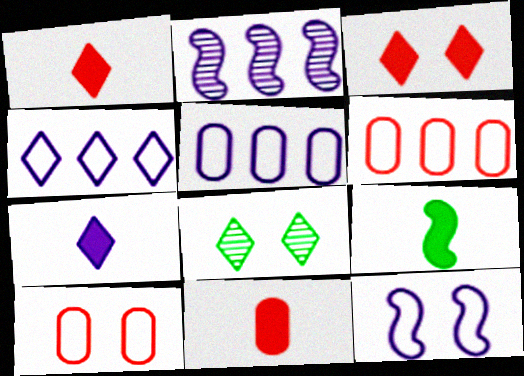[[1, 4, 8], 
[7, 9, 11]]